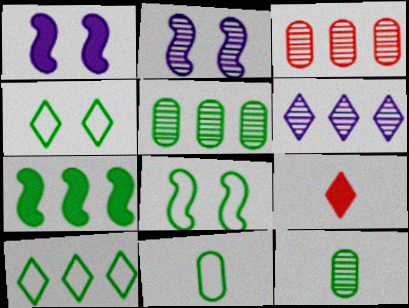[[4, 6, 9], 
[4, 7, 12], 
[5, 7, 10], 
[8, 10, 11]]